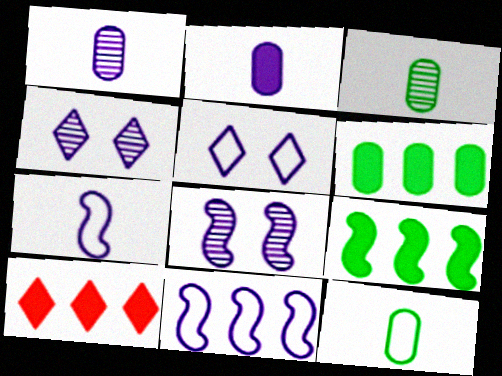[[2, 4, 11], 
[8, 10, 12]]